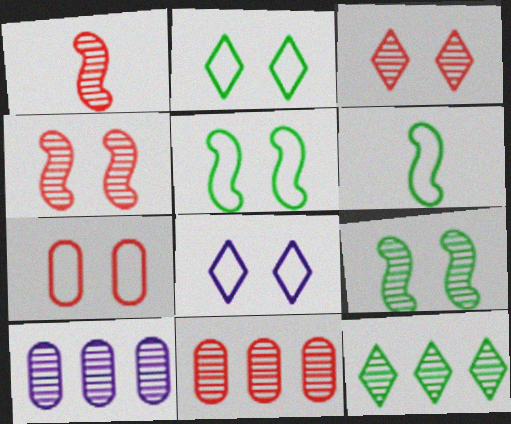[[1, 3, 11], 
[5, 7, 8]]